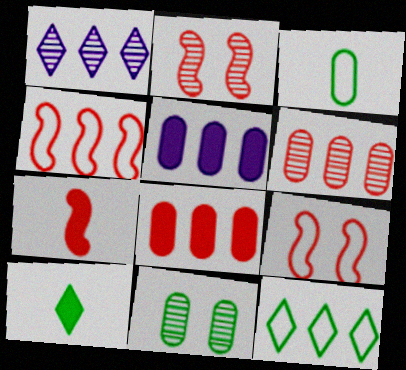[[2, 4, 7]]